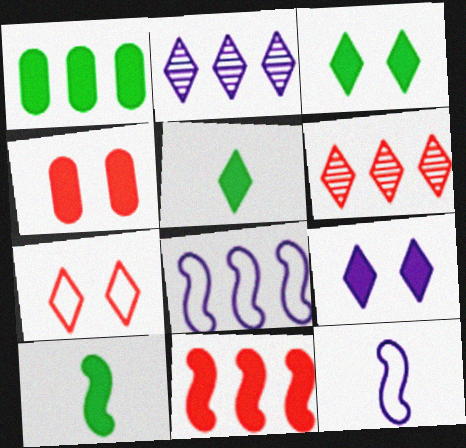[[1, 3, 10], 
[1, 6, 8], 
[2, 5, 7]]